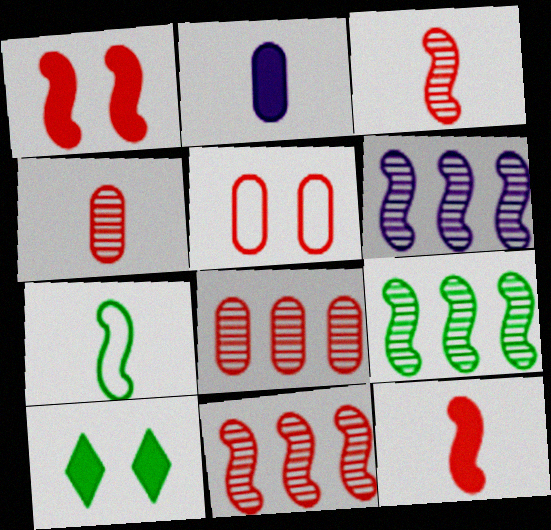[[1, 6, 7], 
[6, 9, 11]]